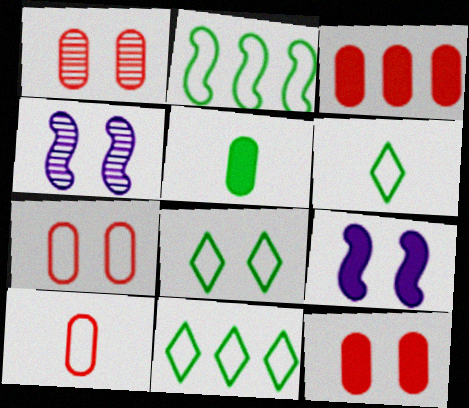[[1, 3, 10], 
[1, 7, 12], 
[1, 8, 9], 
[3, 4, 6], 
[4, 8, 12], 
[6, 8, 11]]